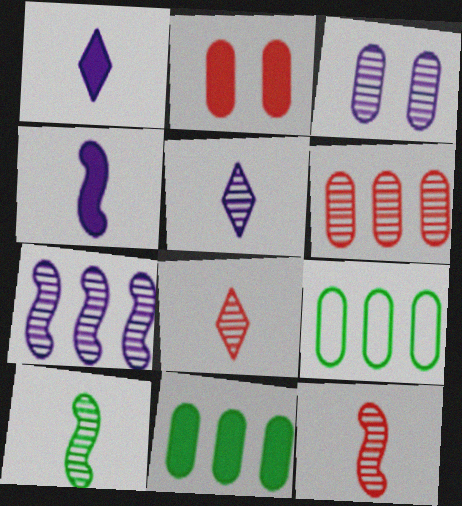[[3, 5, 7]]